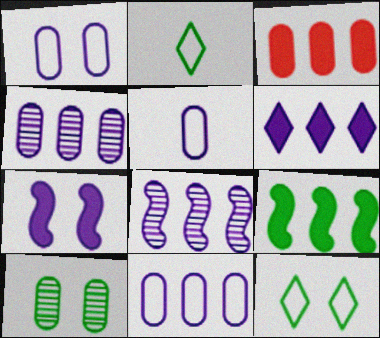[[1, 5, 11], 
[2, 9, 10], 
[3, 5, 10], 
[3, 6, 9], 
[6, 8, 11]]